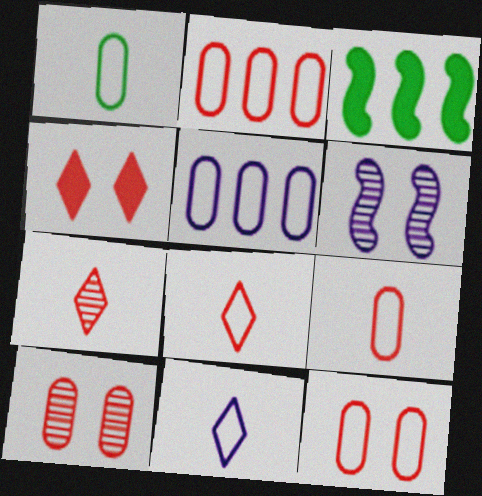[[1, 5, 12], 
[2, 9, 12], 
[3, 10, 11]]